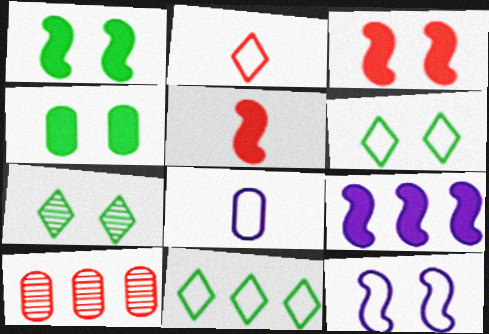[[1, 5, 9], 
[2, 3, 10], 
[4, 8, 10], 
[9, 10, 11]]